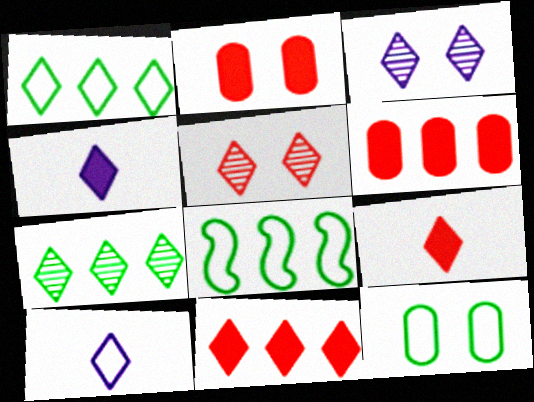[[1, 3, 9], 
[1, 4, 5]]